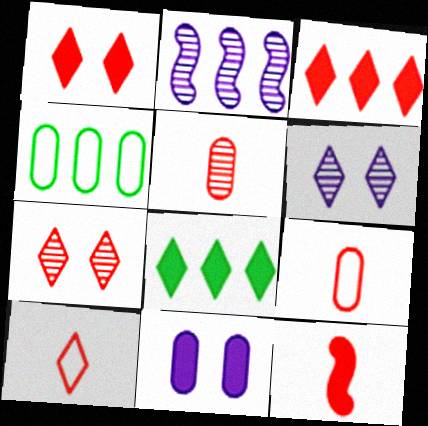[[2, 3, 4], 
[3, 7, 10], 
[4, 5, 11], 
[4, 6, 12], 
[5, 10, 12], 
[6, 8, 10], 
[8, 11, 12]]